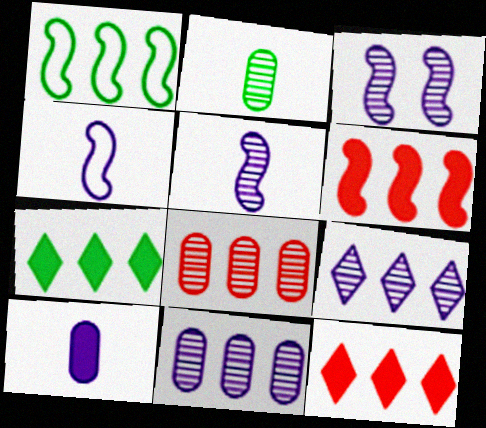[[1, 11, 12]]